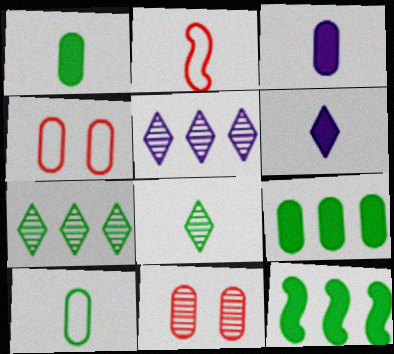[[2, 3, 8]]